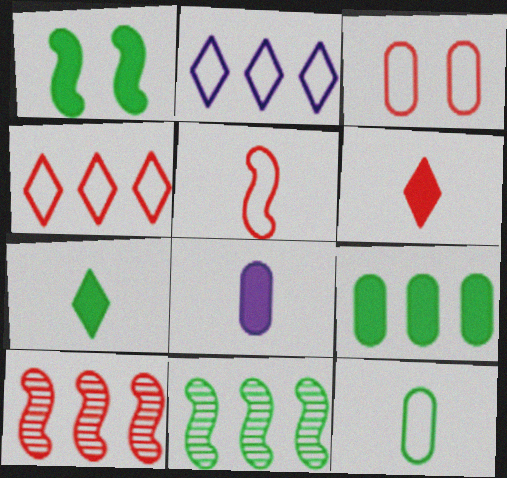[[1, 7, 9], 
[2, 9, 10], 
[3, 4, 5], 
[3, 6, 10]]